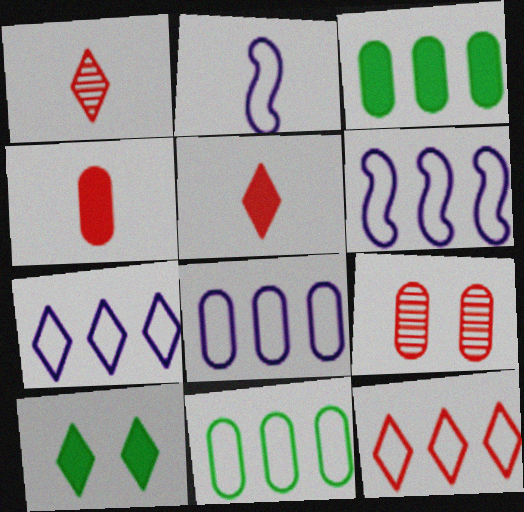[[1, 7, 10], 
[6, 7, 8], 
[6, 11, 12]]